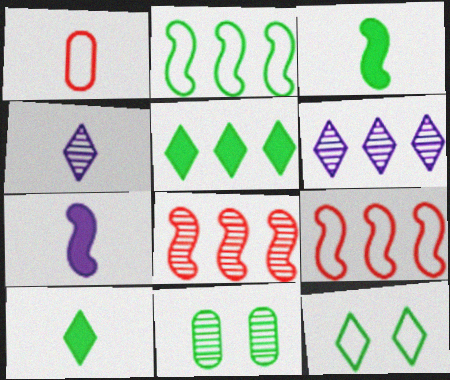[[1, 3, 4], 
[2, 10, 11], 
[4, 8, 11]]